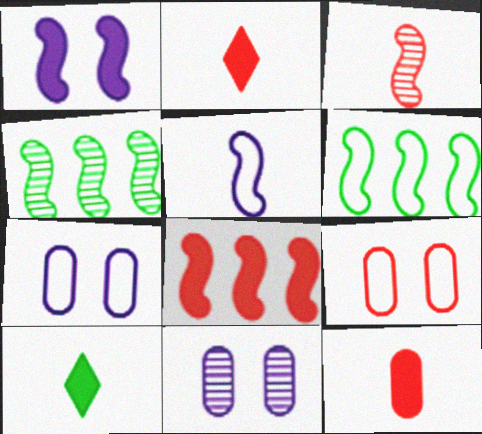[[1, 3, 6], 
[2, 4, 7], 
[2, 6, 11]]